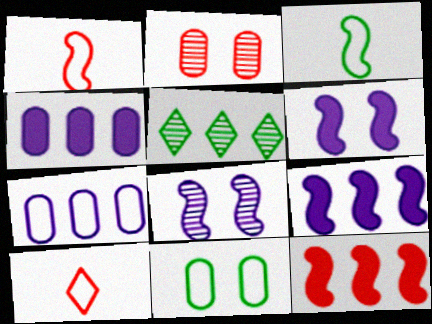[[2, 10, 12], 
[3, 8, 12], 
[5, 7, 12]]